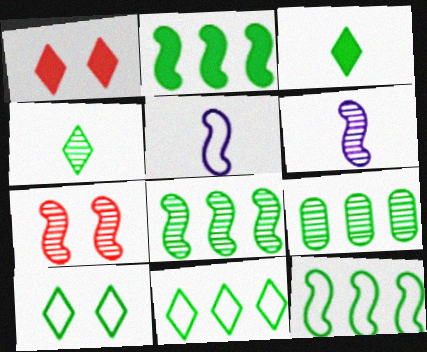[[1, 5, 9], 
[2, 5, 7], 
[2, 8, 12], 
[2, 9, 11], 
[6, 7, 8]]